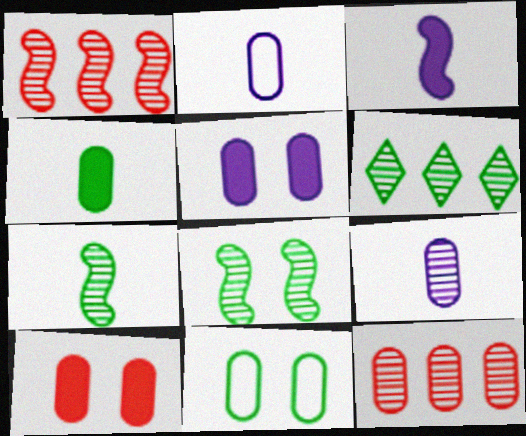[]